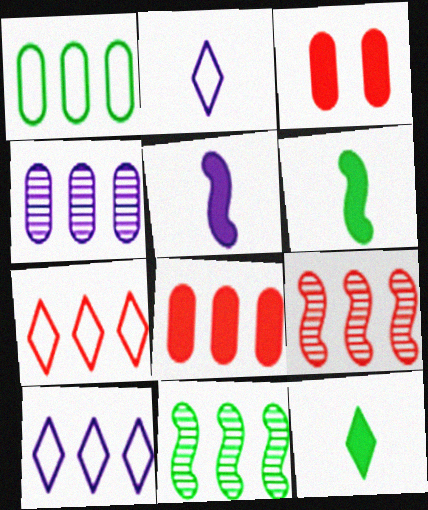[[1, 4, 8], 
[2, 3, 11], 
[7, 8, 9], 
[8, 10, 11]]